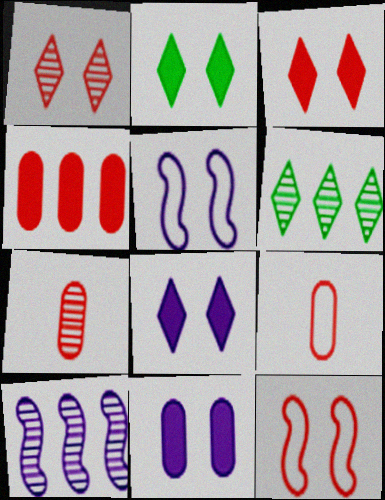[[2, 3, 8], 
[2, 9, 10]]